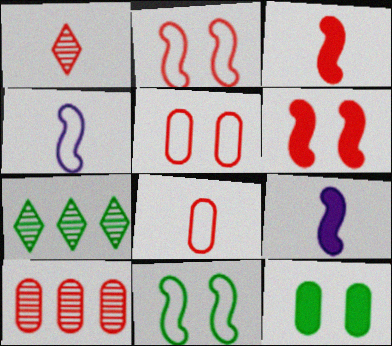[[1, 3, 8], 
[5, 7, 9]]